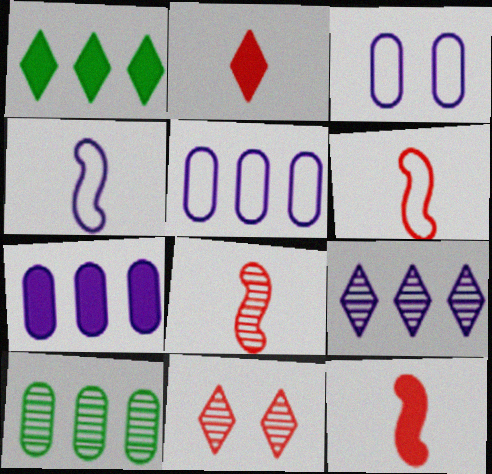[[1, 3, 8], 
[6, 8, 12]]